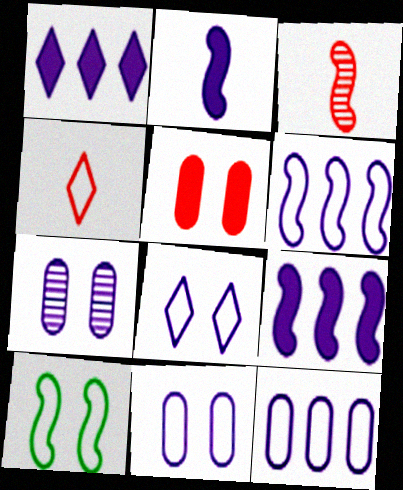[[3, 9, 10], 
[4, 10, 12]]